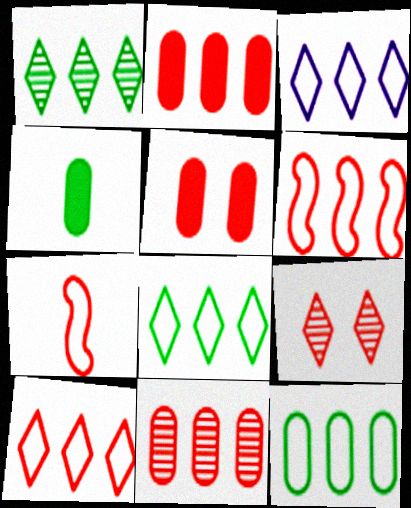[[2, 7, 9], 
[3, 6, 12], 
[3, 8, 10]]